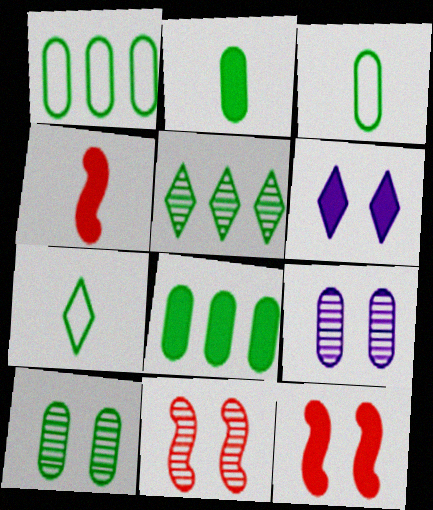[[1, 2, 10], 
[3, 8, 10], 
[4, 6, 8]]